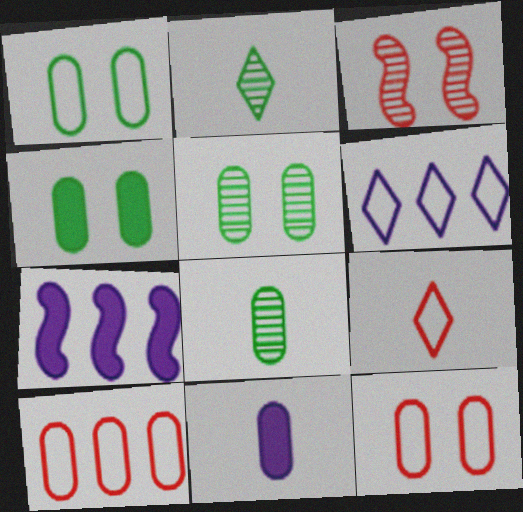[[1, 4, 5], 
[2, 7, 12], 
[5, 7, 9], 
[5, 10, 11]]